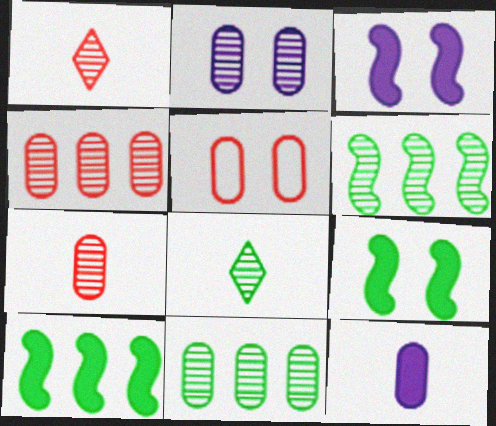[[1, 2, 6], 
[2, 7, 11], 
[5, 11, 12]]